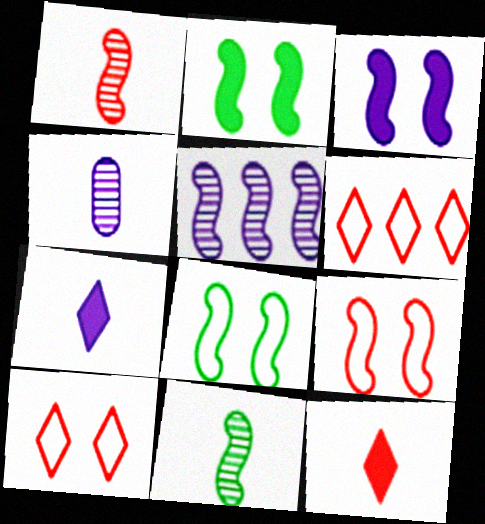[[2, 4, 6]]